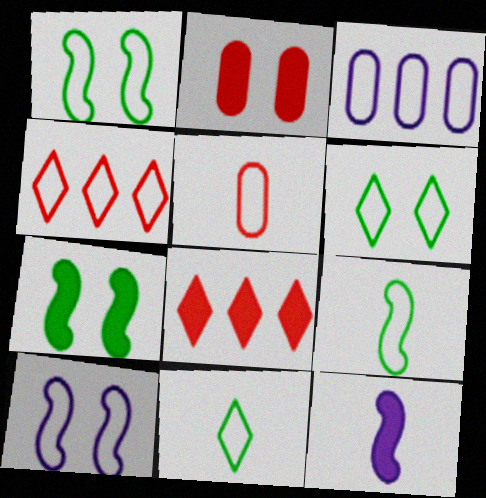[]